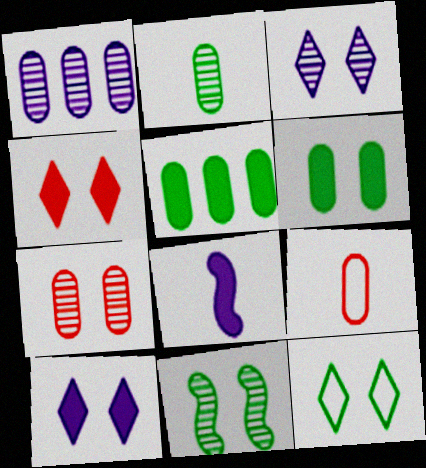[[1, 2, 7], 
[1, 6, 9], 
[3, 4, 12], 
[3, 7, 11], 
[4, 5, 8], 
[6, 11, 12]]